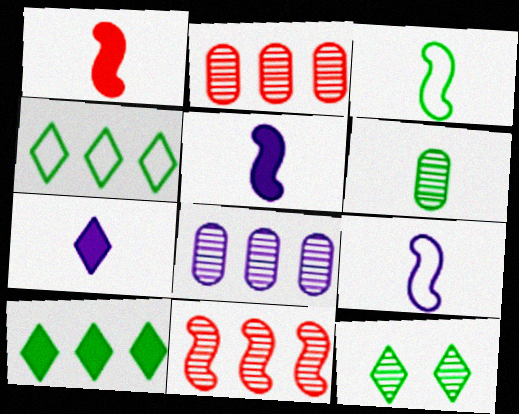[]